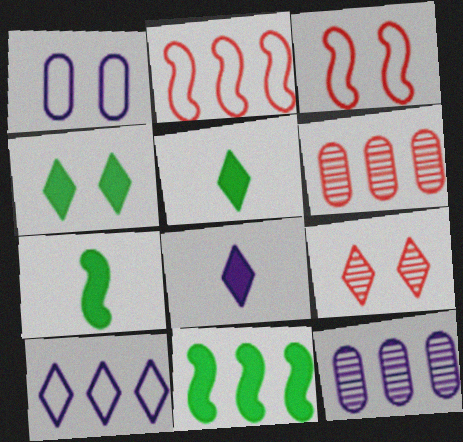[[3, 5, 12], 
[5, 9, 10], 
[6, 10, 11]]